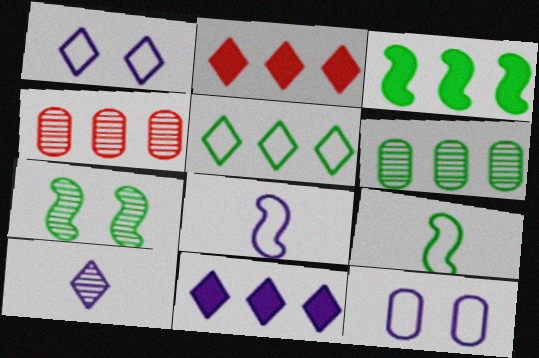[[1, 10, 11], 
[3, 5, 6], 
[3, 7, 9], 
[4, 7, 10]]